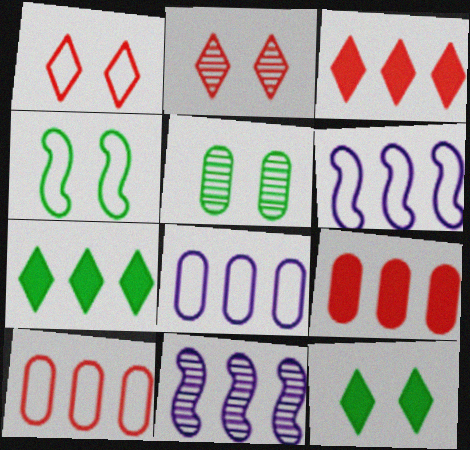[[4, 5, 12], 
[7, 10, 11]]